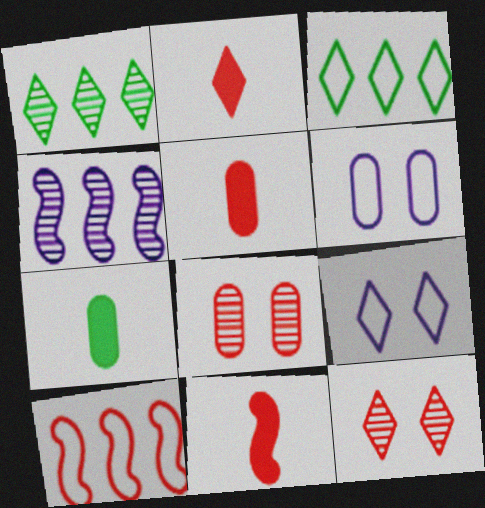[[1, 2, 9], 
[1, 6, 11], 
[2, 5, 11], 
[2, 8, 10], 
[5, 10, 12]]